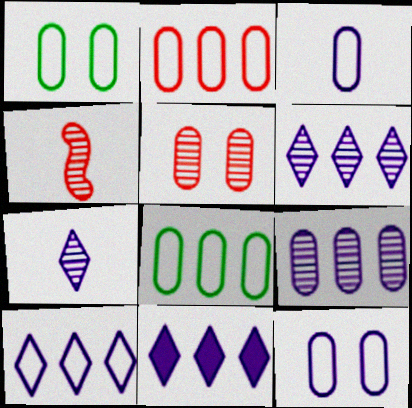[[1, 2, 3], 
[1, 4, 11], 
[6, 10, 11]]